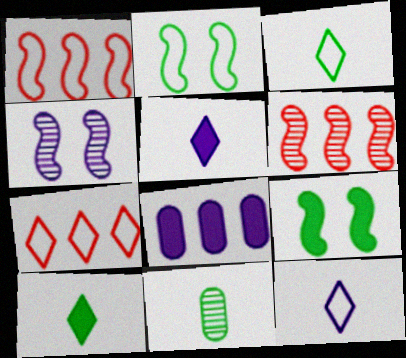[[4, 8, 12]]